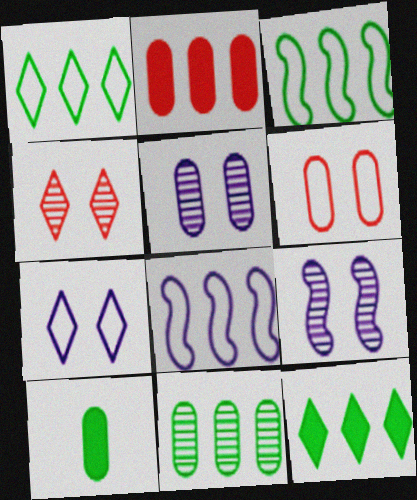[[3, 11, 12], 
[4, 8, 10]]